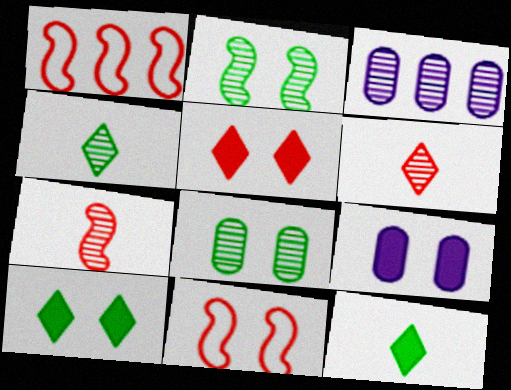[[1, 4, 9], 
[2, 3, 6], 
[3, 11, 12]]